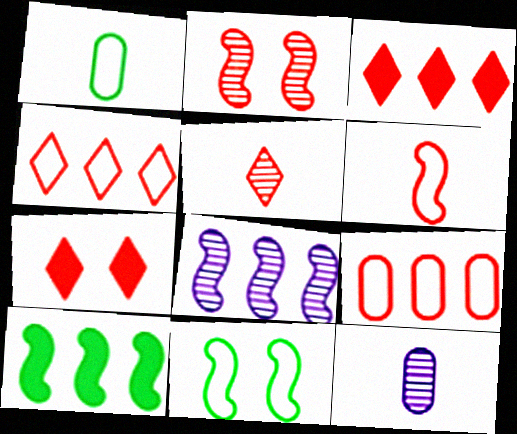[[1, 7, 8], 
[3, 11, 12], 
[4, 5, 7]]